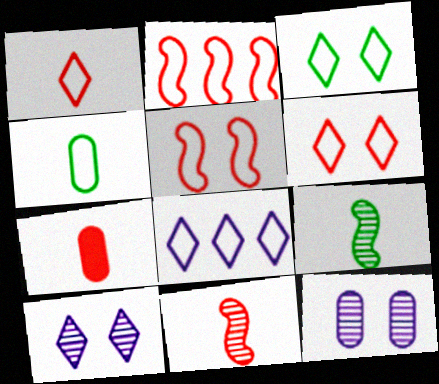[[1, 3, 8], 
[1, 7, 11], 
[4, 5, 8]]